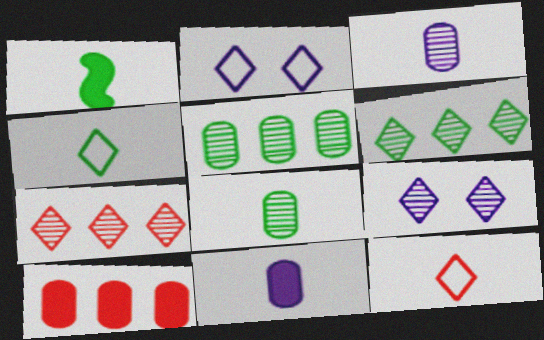[[1, 3, 12], 
[1, 4, 8]]